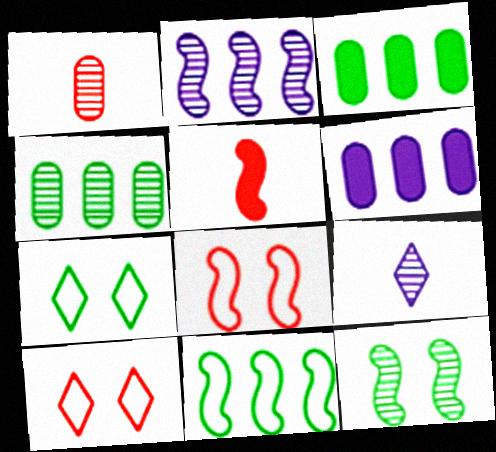[[3, 8, 9]]